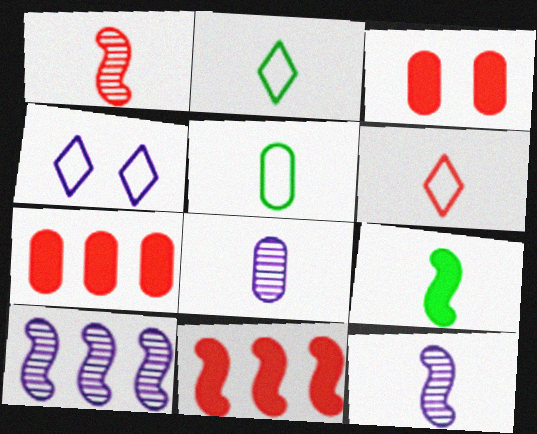[[2, 3, 10], 
[6, 8, 9]]